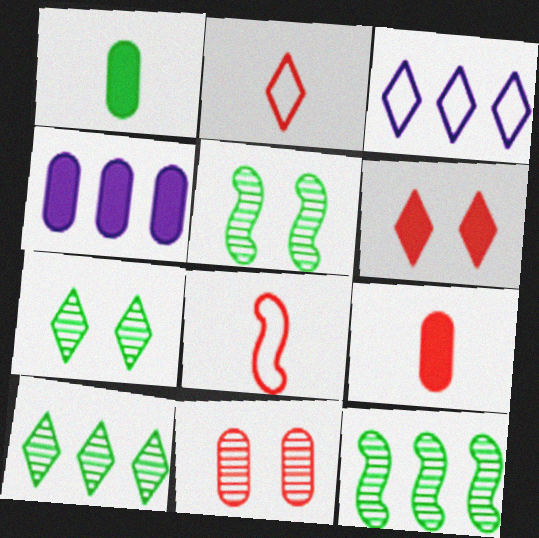[[2, 4, 5], 
[3, 5, 9], 
[4, 7, 8]]